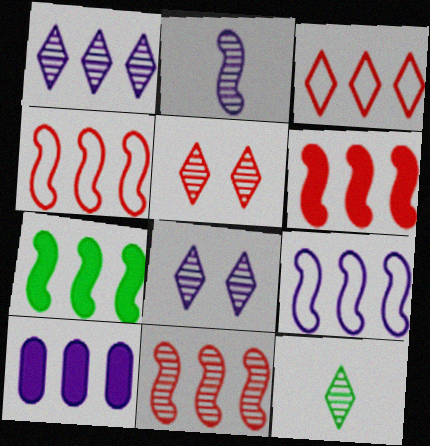[[1, 5, 12], 
[1, 9, 10], 
[4, 6, 11], 
[7, 9, 11]]